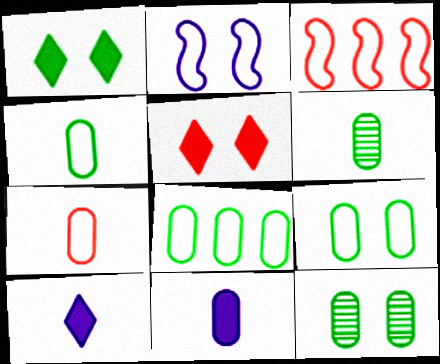[[2, 5, 12], 
[3, 10, 12], 
[4, 8, 9], 
[6, 7, 11]]